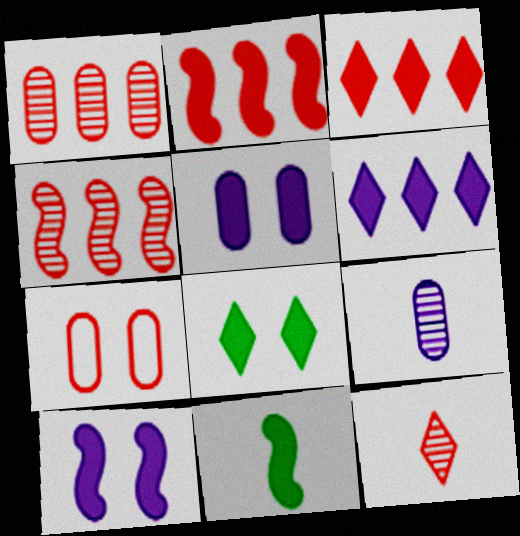[[2, 7, 12], 
[2, 10, 11], 
[3, 5, 11]]